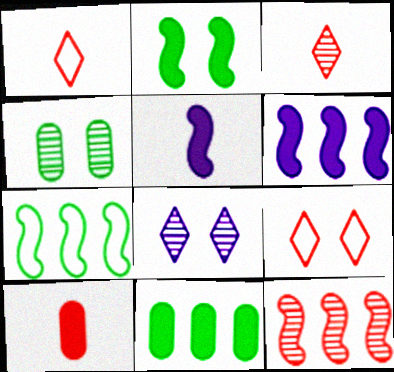[[1, 4, 6], 
[6, 7, 12], 
[7, 8, 10], 
[9, 10, 12]]